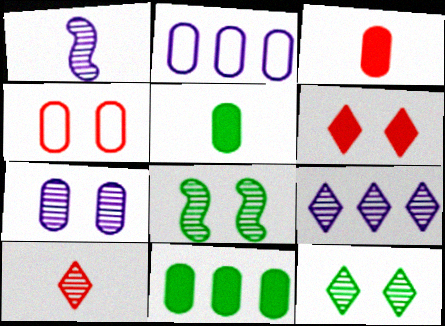[[1, 7, 9], 
[9, 10, 12]]